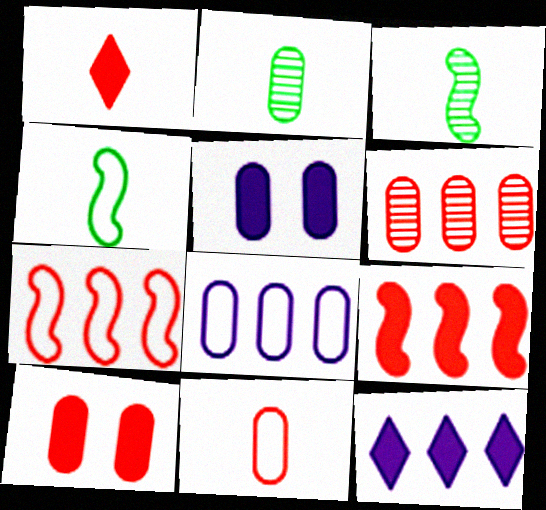[[1, 9, 10], 
[2, 8, 10], 
[6, 10, 11]]